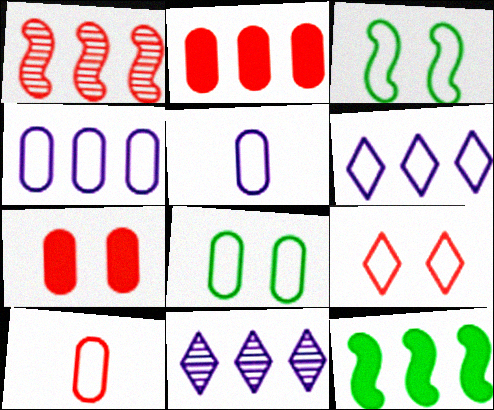[[3, 6, 10], 
[4, 8, 10]]